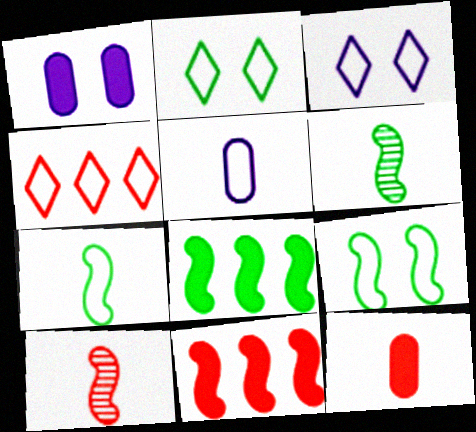[[1, 4, 6], 
[4, 5, 9], 
[6, 8, 9]]